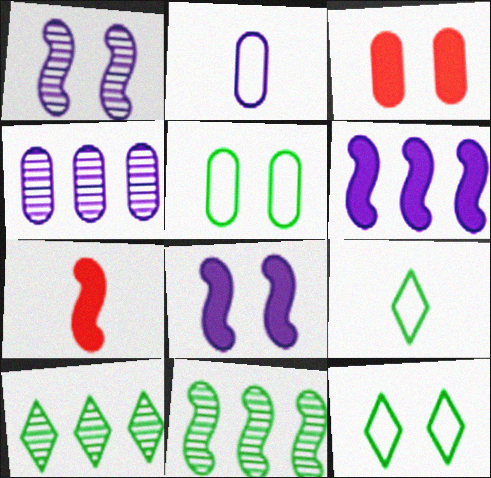[[1, 3, 12], 
[4, 7, 12]]